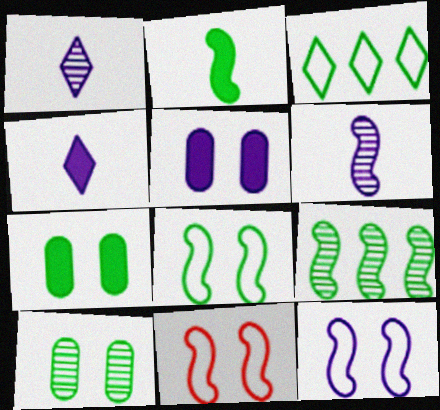[[2, 3, 10], 
[2, 8, 9], 
[8, 11, 12]]